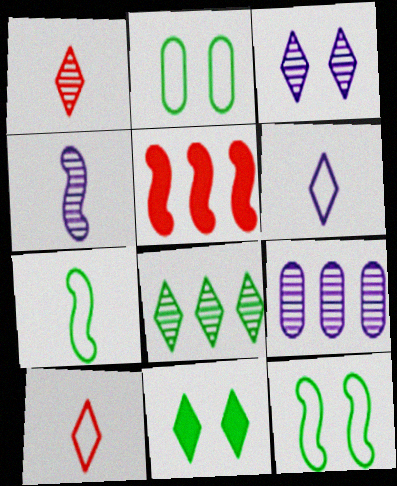[[1, 3, 8], 
[3, 4, 9], 
[4, 5, 12]]